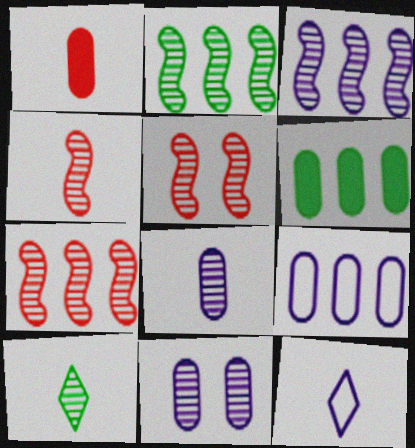[[2, 3, 7], 
[4, 5, 7], 
[4, 8, 10], 
[5, 6, 12], 
[7, 10, 11]]